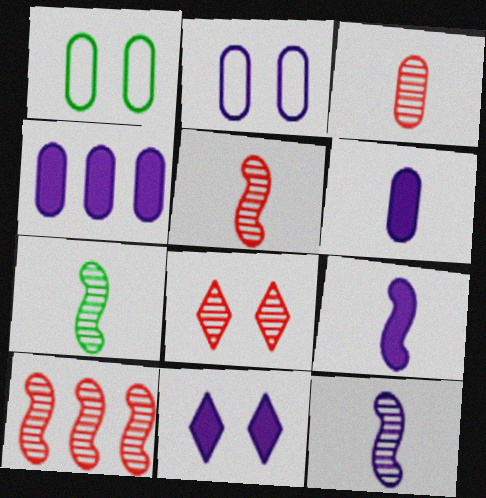[[1, 3, 4], 
[3, 8, 10], 
[4, 9, 11], 
[5, 7, 12]]